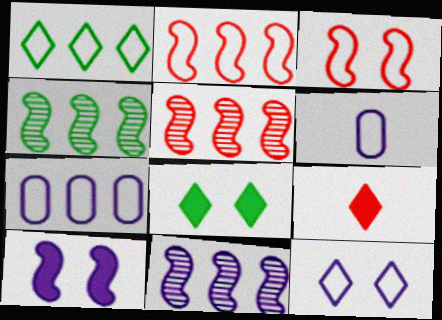[[1, 2, 7], 
[1, 3, 6], 
[4, 5, 11], 
[5, 6, 8]]